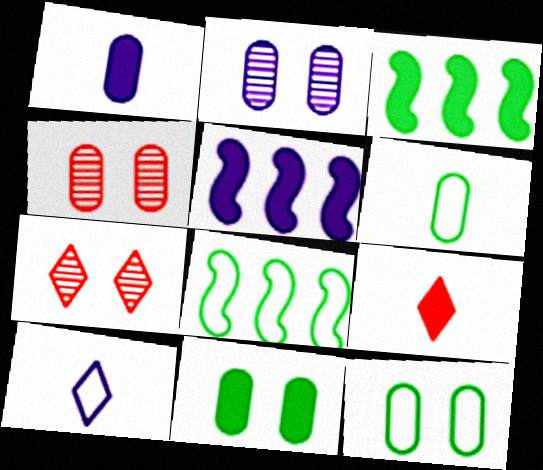[[1, 7, 8], 
[2, 5, 10], 
[2, 8, 9], 
[3, 4, 10], 
[5, 6, 7], 
[5, 9, 11]]